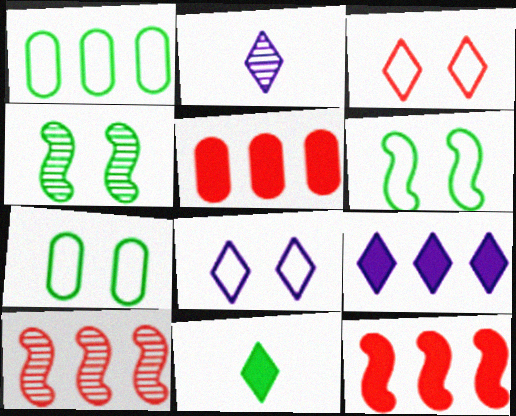[[1, 4, 11], 
[1, 9, 10], 
[2, 5, 6], 
[2, 7, 12], 
[2, 8, 9]]